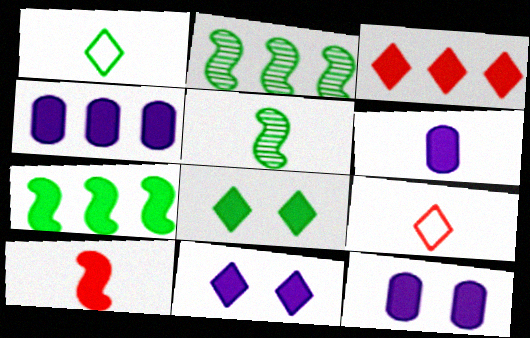[[2, 9, 12], 
[3, 4, 7], 
[4, 6, 12], 
[4, 8, 10], 
[5, 6, 9]]